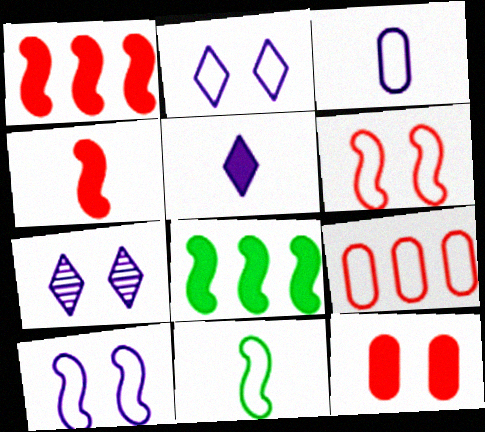[[2, 9, 11], 
[5, 8, 12]]